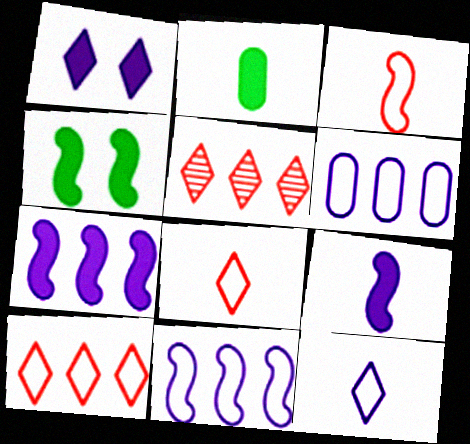[]